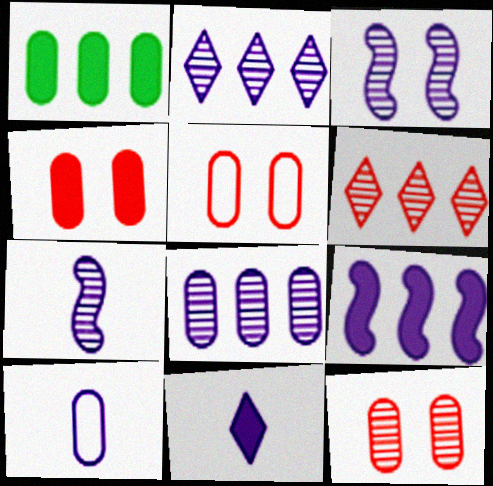[[1, 10, 12], 
[4, 5, 12], 
[7, 10, 11]]